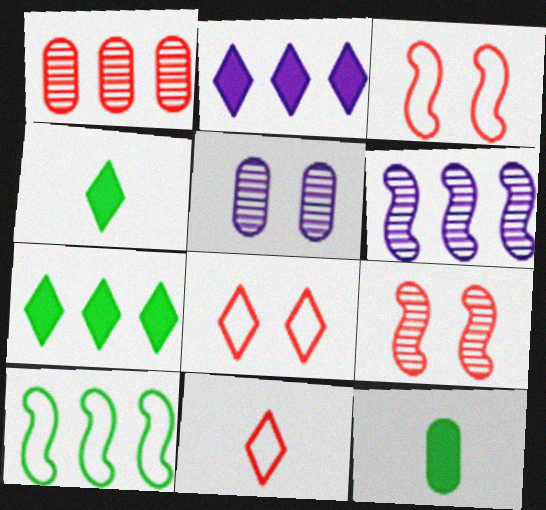[[1, 2, 10], 
[6, 8, 12]]